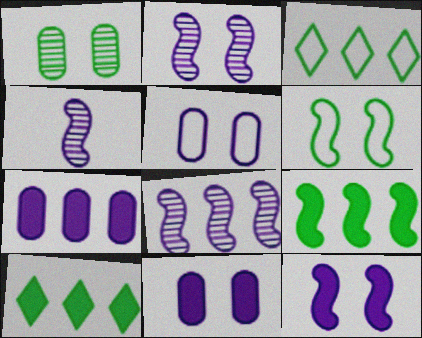[[2, 4, 8]]